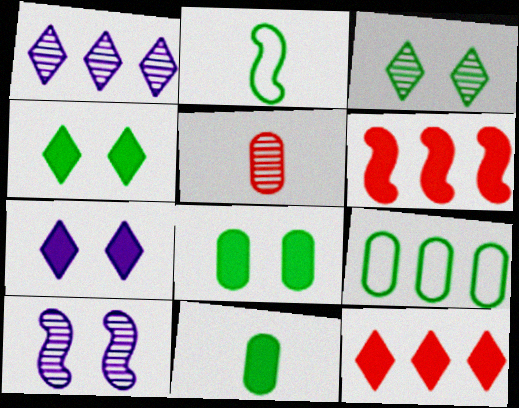[[1, 6, 9], 
[2, 6, 10], 
[6, 7, 11]]